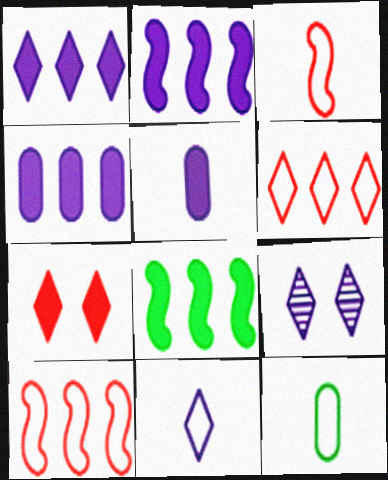[[1, 2, 4], 
[1, 9, 11], 
[3, 11, 12], 
[5, 7, 8]]